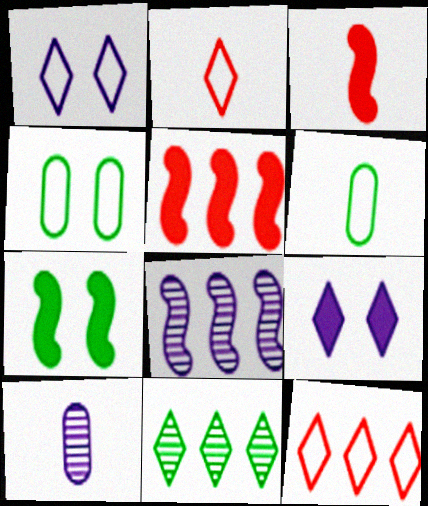[[2, 9, 11], 
[6, 7, 11], 
[7, 10, 12]]